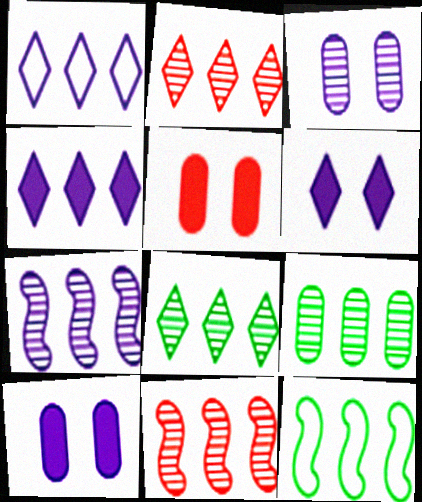[[2, 7, 9]]